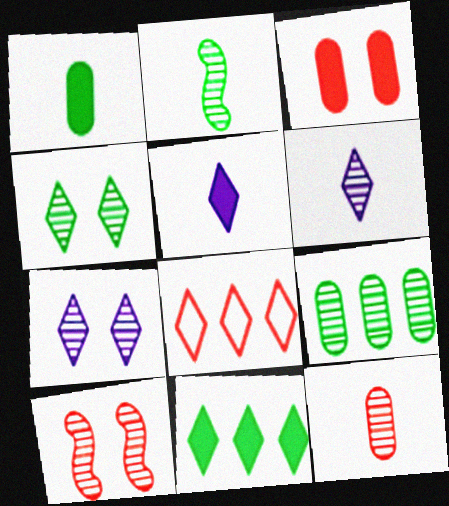[[2, 4, 9], 
[2, 6, 12], 
[4, 5, 8], 
[6, 9, 10]]